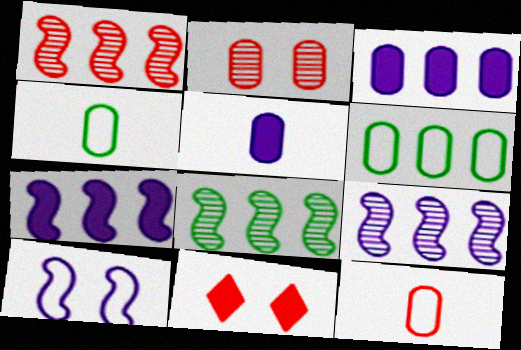[[1, 8, 9], 
[1, 11, 12], 
[2, 3, 4], 
[2, 5, 6], 
[4, 9, 11]]